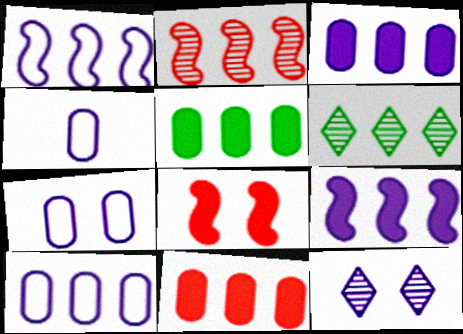[[1, 6, 11], 
[3, 5, 11], 
[4, 6, 8], 
[4, 7, 10], 
[4, 9, 12]]